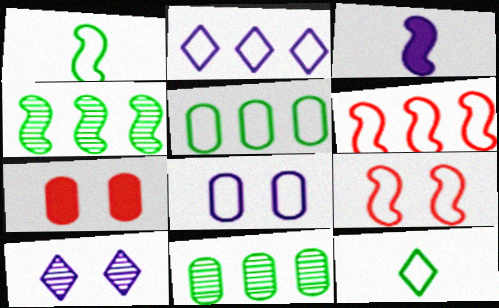[[2, 5, 6], 
[3, 4, 9], 
[6, 8, 12]]